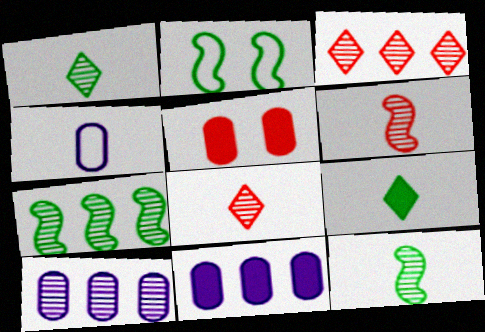[[2, 8, 11], 
[3, 7, 10], 
[4, 6, 9]]